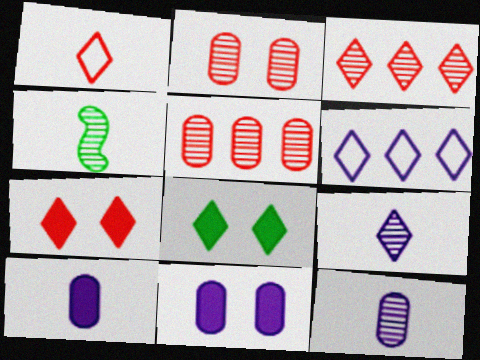[[1, 3, 7], 
[1, 4, 10]]